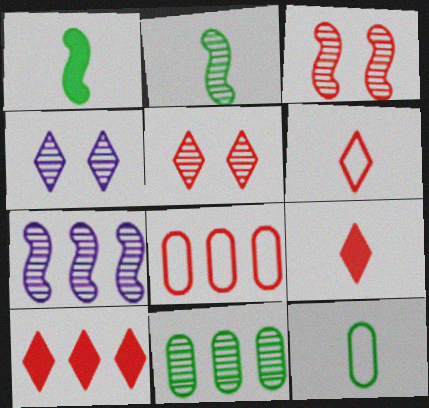[[1, 4, 8], 
[2, 3, 7], 
[3, 8, 9], 
[5, 6, 10]]